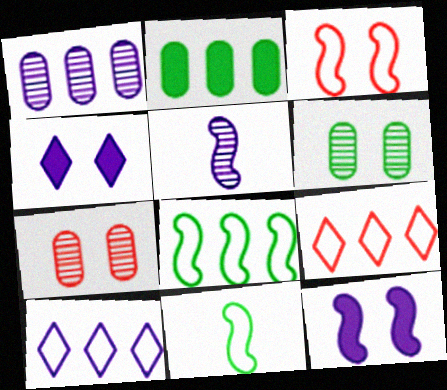[[3, 4, 6]]